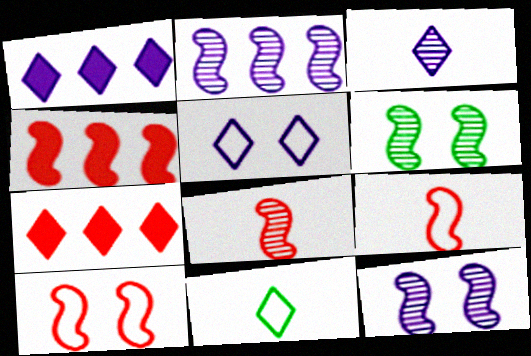[[1, 3, 5], 
[2, 6, 8], 
[4, 8, 10]]